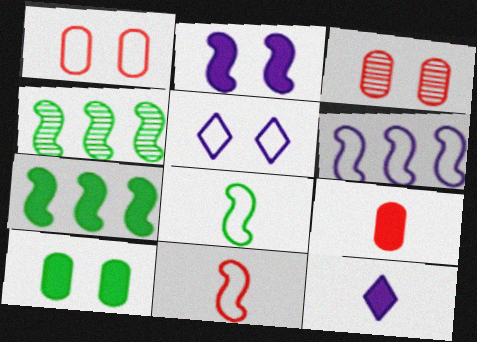[[1, 4, 12], 
[2, 4, 11], 
[4, 5, 9]]